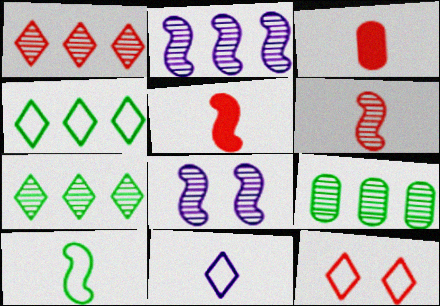[[1, 2, 9], 
[3, 4, 8], 
[4, 11, 12]]